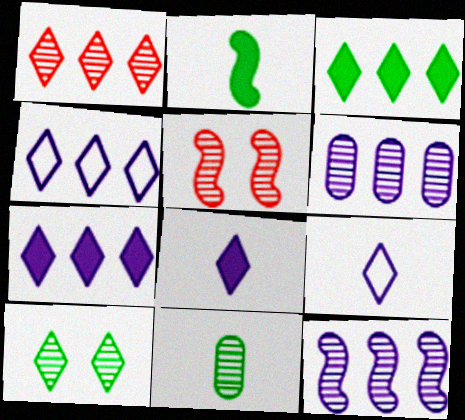[[1, 3, 4]]